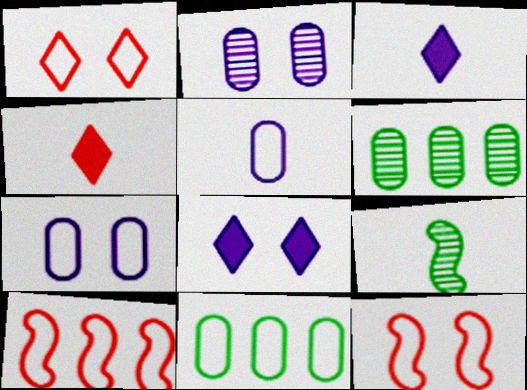[[3, 6, 12], 
[4, 5, 9]]